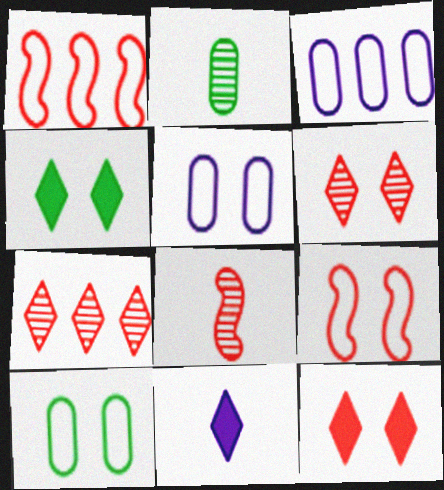[[3, 4, 8]]